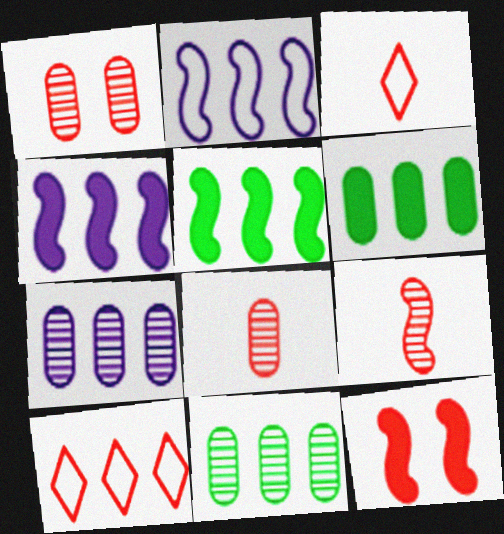[[4, 10, 11], 
[5, 7, 10], 
[8, 10, 12]]